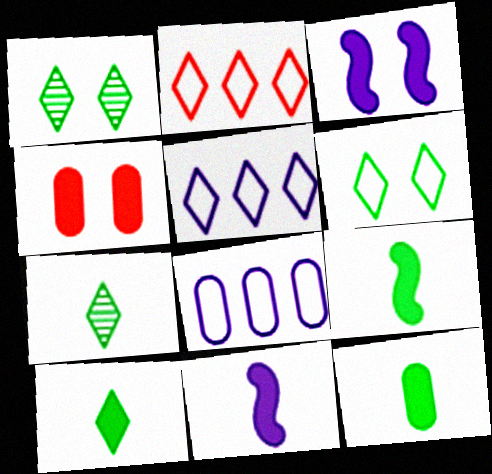[[9, 10, 12]]